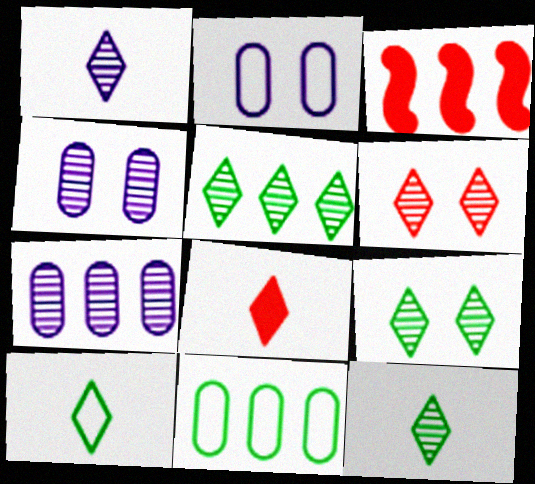[[1, 5, 6], 
[1, 8, 10], 
[2, 3, 12], 
[3, 4, 10], 
[5, 9, 12]]